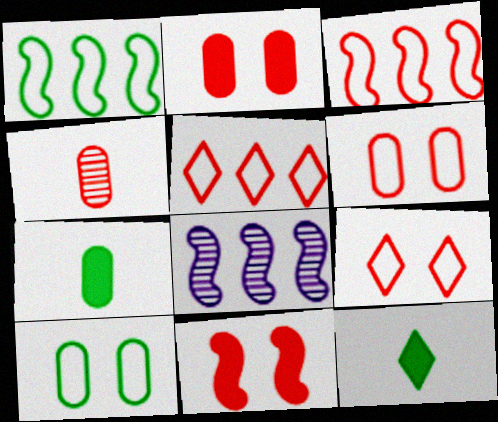[[4, 5, 11], 
[6, 8, 12], 
[7, 8, 9]]